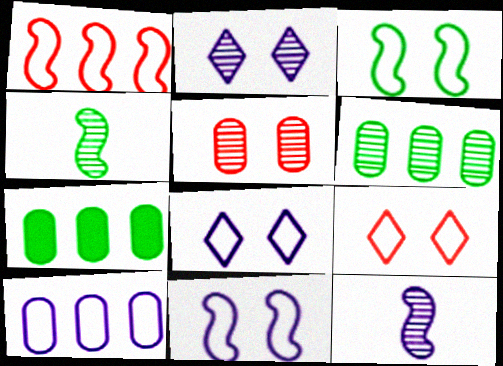[[7, 9, 12]]